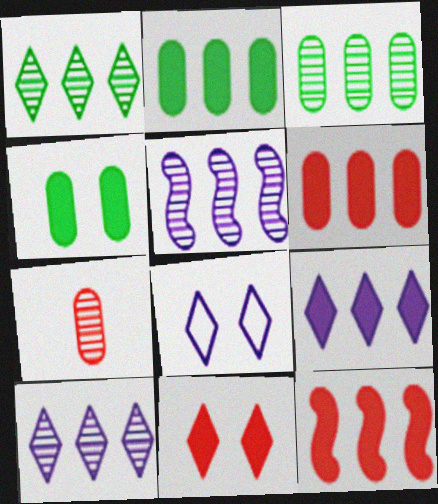[[2, 9, 12]]